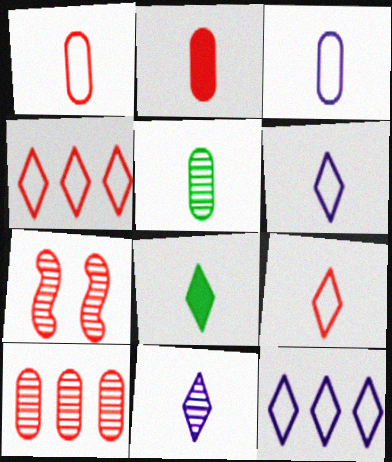[[2, 3, 5], 
[2, 4, 7], 
[8, 9, 11]]